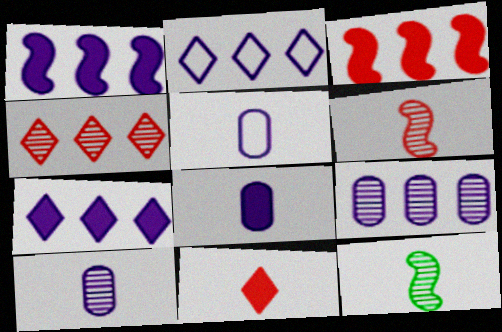[[1, 2, 9], 
[5, 8, 10], 
[5, 11, 12]]